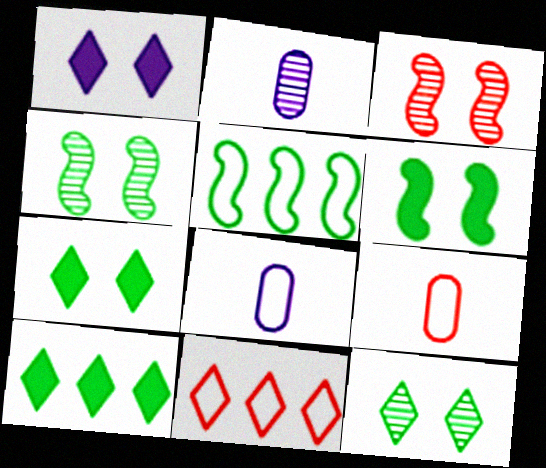[[2, 6, 11], 
[3, 8, 10]]